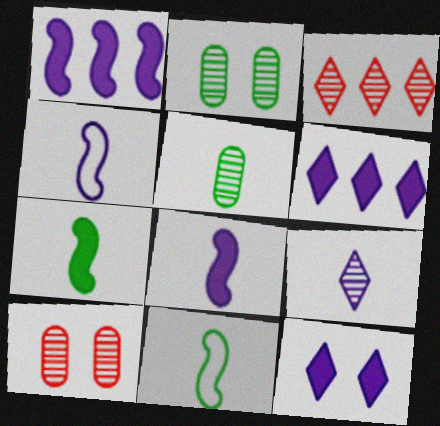[[6, 10, 11]]